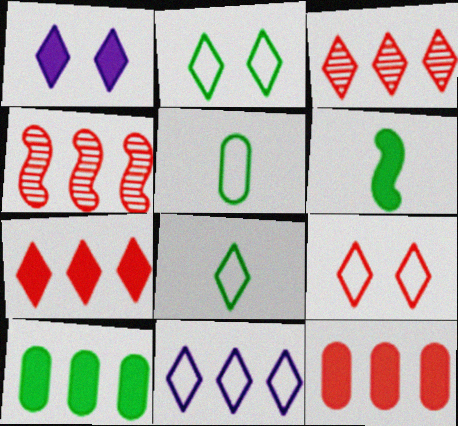[[1, 3, 8], 
[1, 4, 5], 
[1, 6, 12], 
[4, 10, 11], 
[8, 9, 11]]